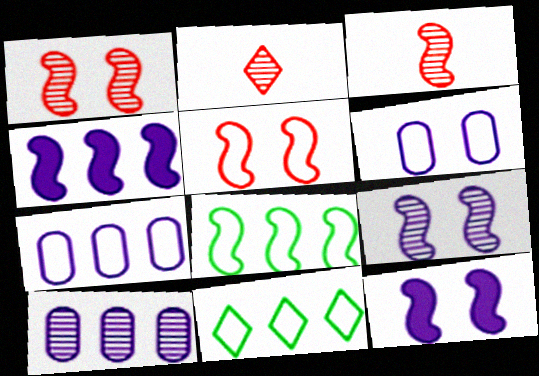[[3, 8, 12]]